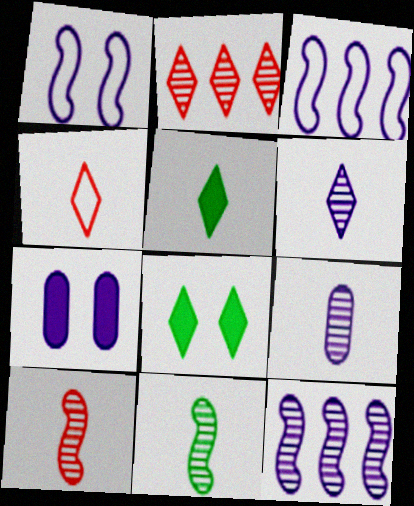[[3, 6, 7], 
[4, 5, 6]]